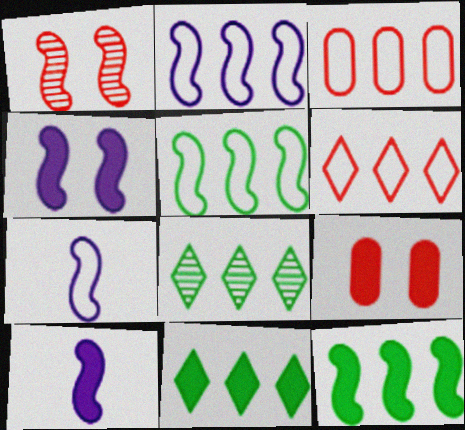[[1, 5, 10], 
[1, 7, 12], 
[7, 8, 9], 
[9, 10, 11]]